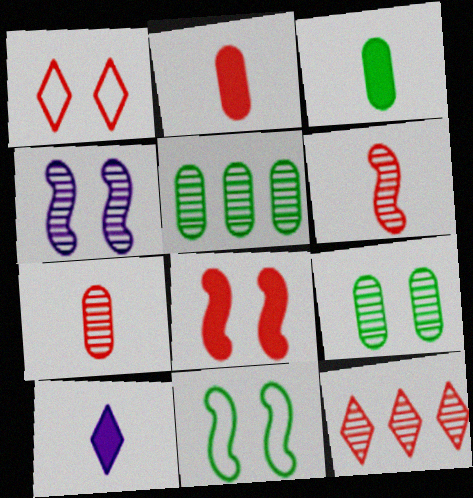[[4, 8, 11]]